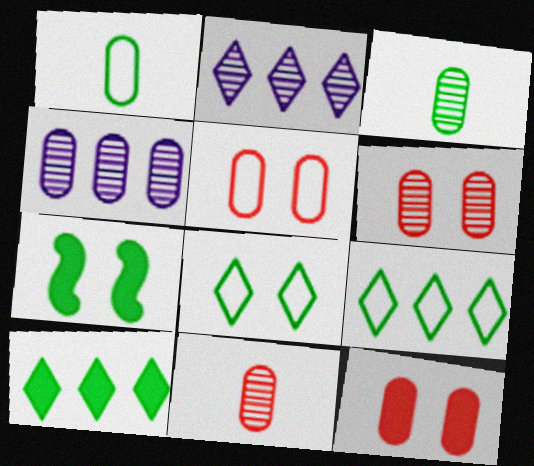[[1, 4, 12], 
[3, 4, 6], 
[3, 7, 9], 
[5, 6, 12]]